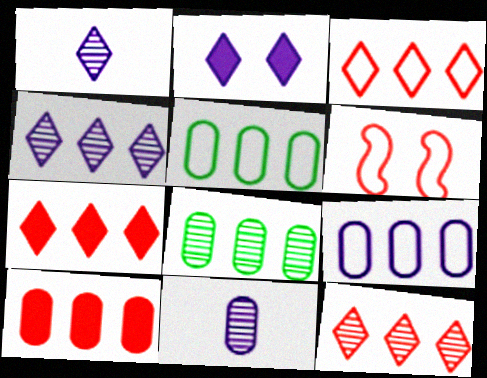[[3, 7, 12], 
[8, 9, 10]]